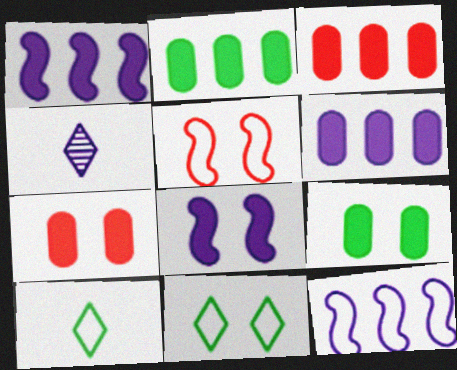[[2, 3, 6], 
[2, 4, 5]]